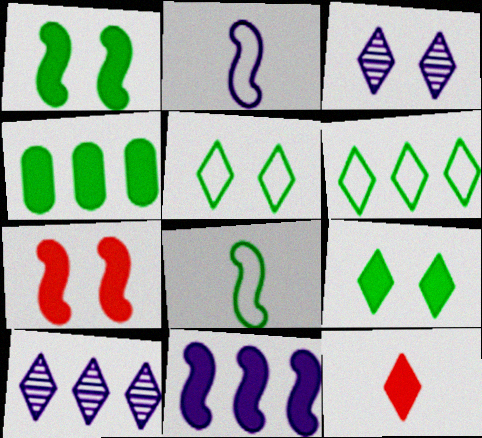[[3, 6, 12], 
[5, 10, 12]]